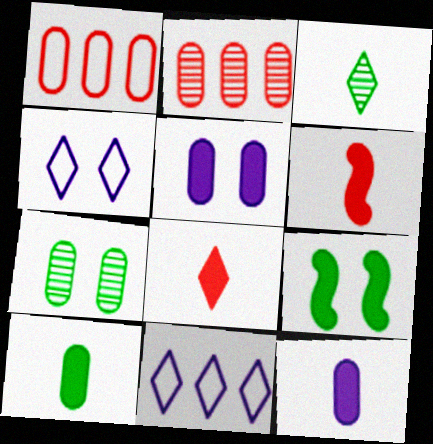[[1, 7, 12], 
[6, 7, 11]]